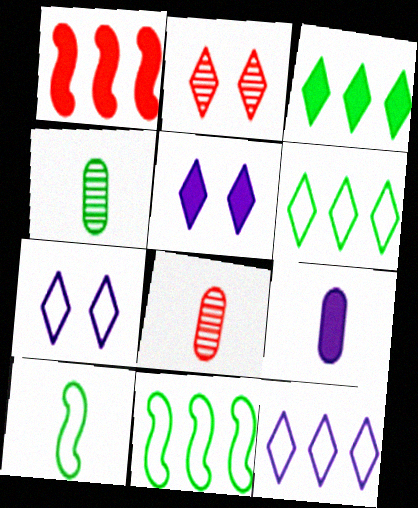[[1, 4, 7], 
[2, 9, 11], 
[5, 8, 11]]